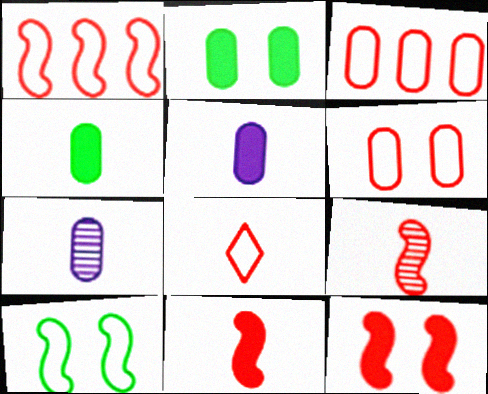[[1, 6, 8], 
[1, 9, 12], 
[2, 3, 7]]